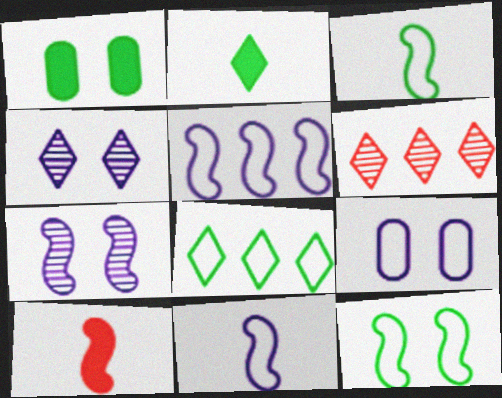[[1, 6, 11]]